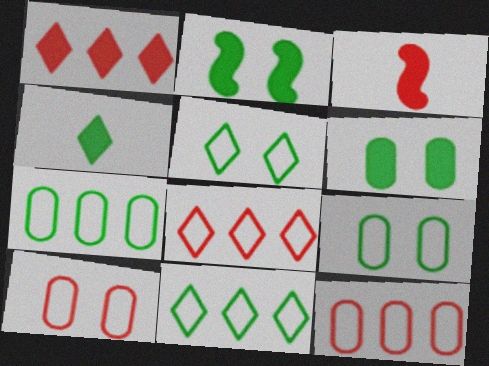[]